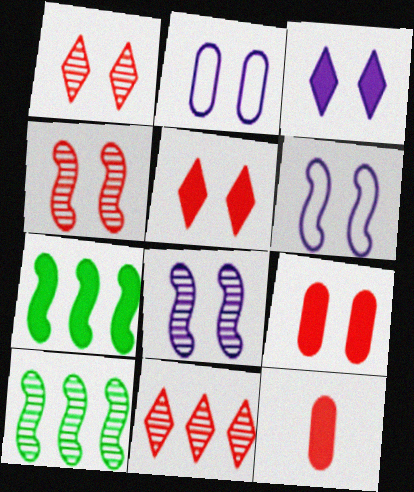[[2, 3, 8], 
[3, 7, 12]]